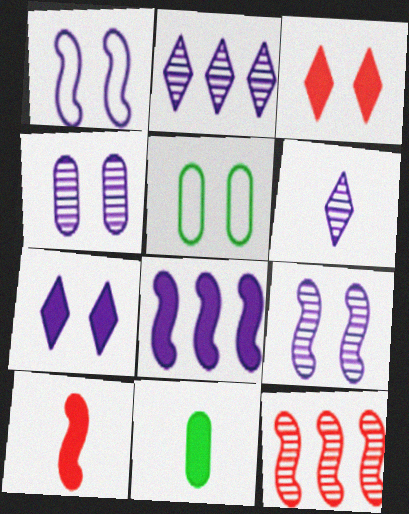[[1, 4, 7], 
[2, 5, 10], 
[3, 5, 9], 
[3, 8, 11]]